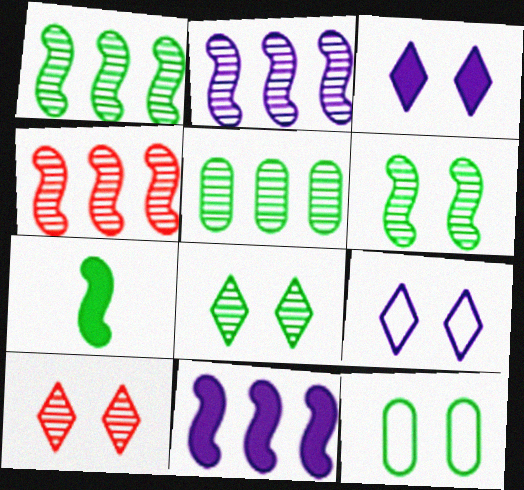[[1, 2, 4]]